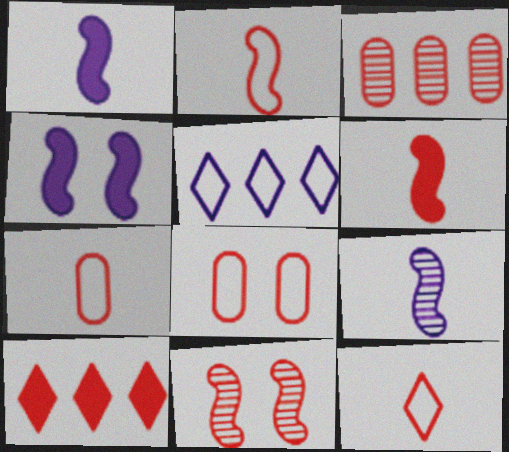[[2, 7, 12], 
[7, 10, 11]]